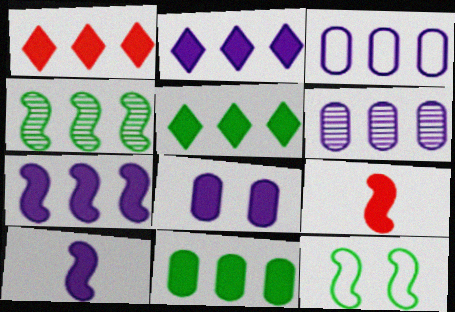[[1, 2, 5], 
[1, 3, 4], 
[1, 7, 11], 
[2, 8, 10], 
[5, 8, 9]]